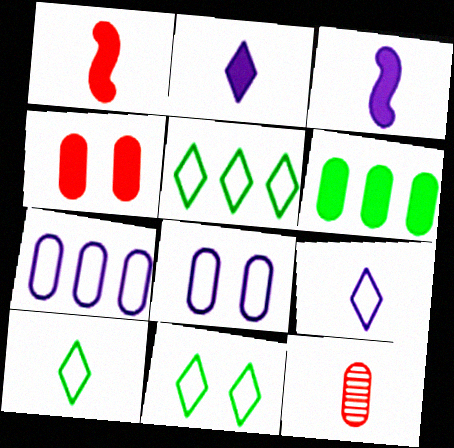[[3, 10, 12], 
[5, 10, 11], 
[6, 8, 12]]